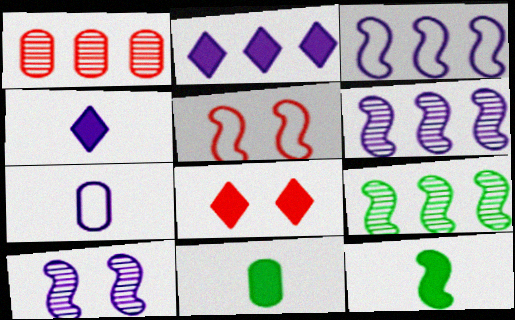[[2, 7, 10], 
[5, 6, 12], 
[7, 8, 9]]